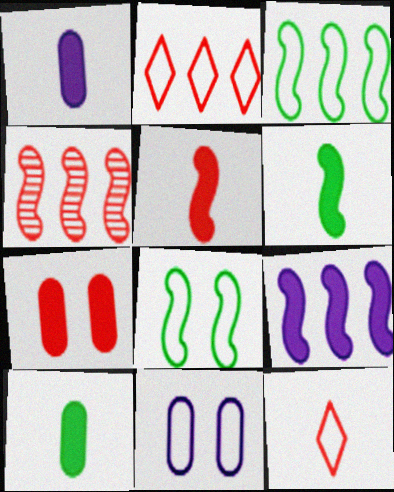[[3, 4, 9], 
[3, 11, 12], 
[4, 7, 12]]